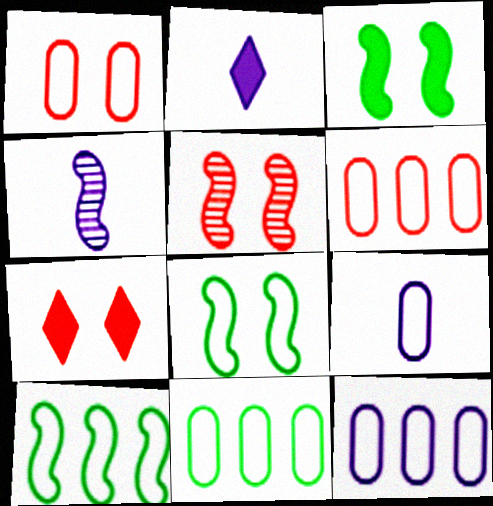[[1, 5, 7], 
[1, 9, 11], 
[2, 4, 9], 
[2, 5, 11], 
[4, 7, 11], 
[6, 11, 12]]